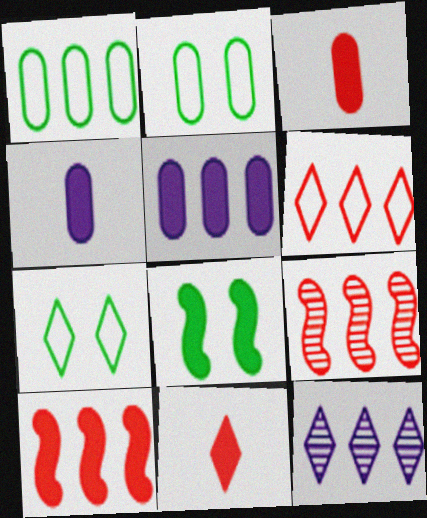[[1, 10, 12], 
[4, 7, 9], 
[5, 8, 11], 
[7, 11, 12]]